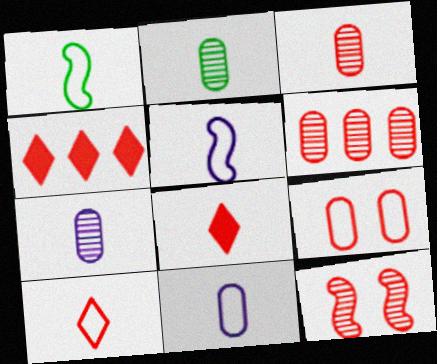[[1, 7, 8], 
[1, 10, 11], 
[2, 3, 7], 
[2, 5, 8]]